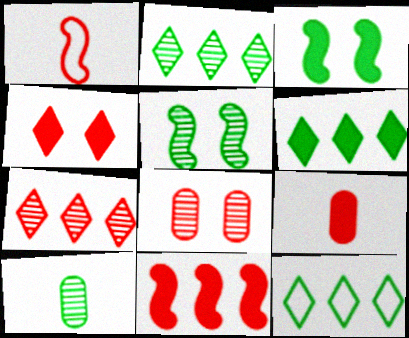[[2, 5, 10], 
[2, 6, 12], 
[3, 10, 12], 
[4, 9, 11]]